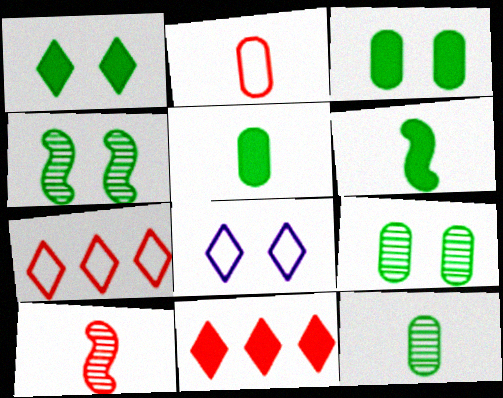[]